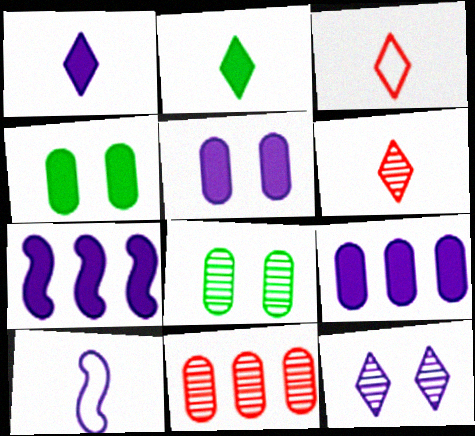[[1, 5, 7], 
[3, 7, 8], 
[9, 10, 12]]